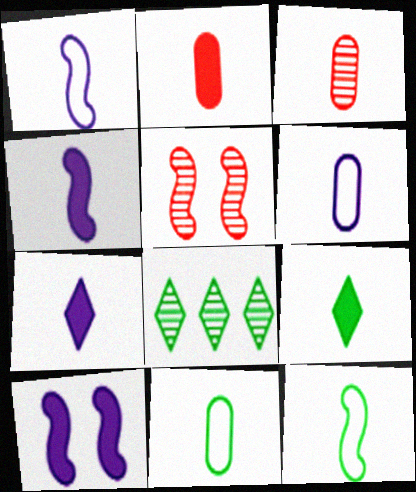[[1, 3, 9], 
[2, 4, 9], 
[3, 7, 12]]